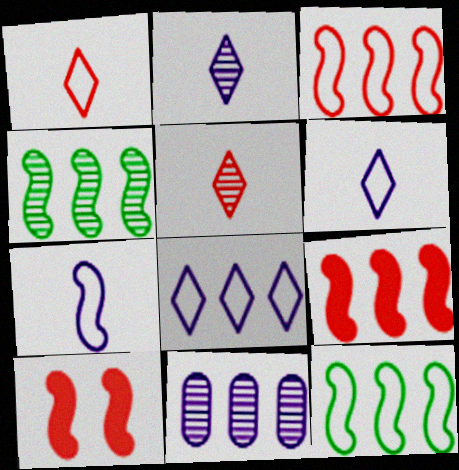[[4, 7, 10]]